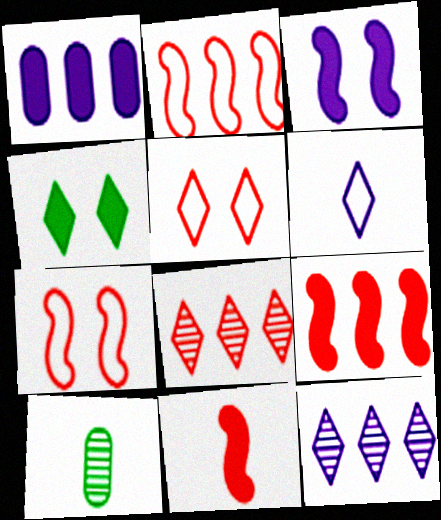[[1, 4, 11], 
[4, 6, 8], 
[6, 10, 11]]